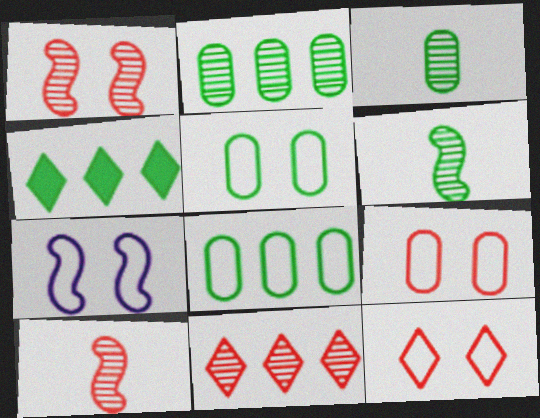[[4, 5, 6], 
[5, 7, 12]]